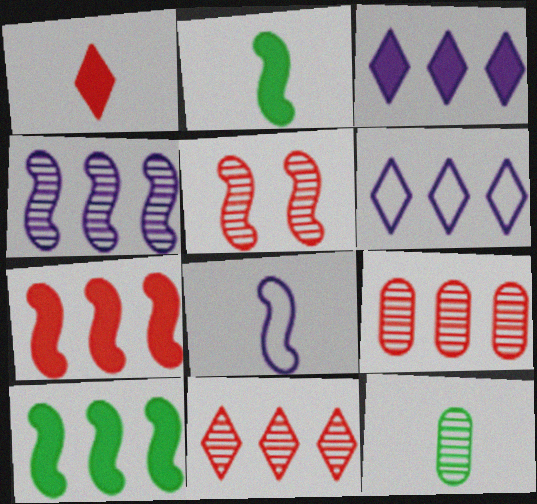[[1, 8, 12], 
[5, 8, 10], 
[6, 9, 10]]